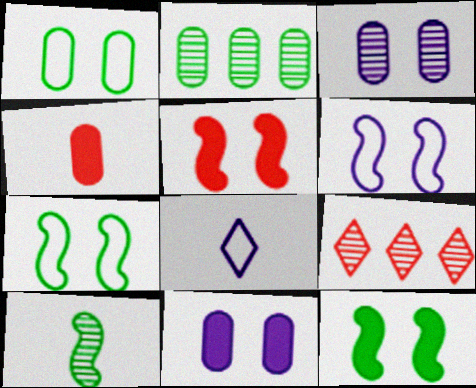[[2, 5, 8], 
[3, 9, 10], 
[4, 8, 10]]